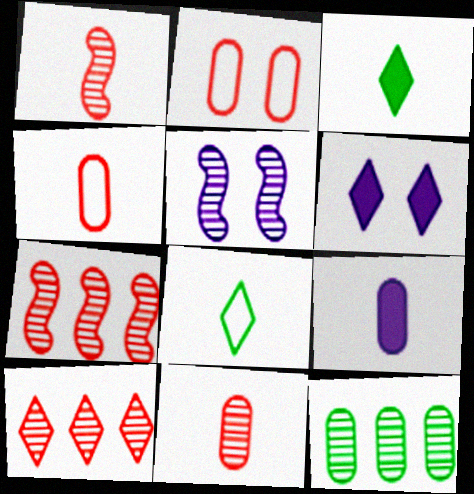[[1, 8, 9], 
[2, 9, 12], 
[6, 8, 10]]